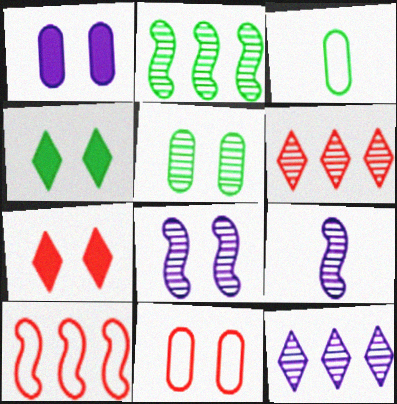[[1, 5, 11], 
[2, 3, 4], 
[4, 8, 11], 
[5, 6, 9]]